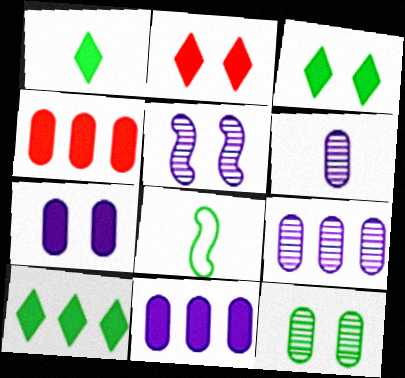[[1, 3, 10], 
[2, 8, 9], 
[8, 10, 12]]